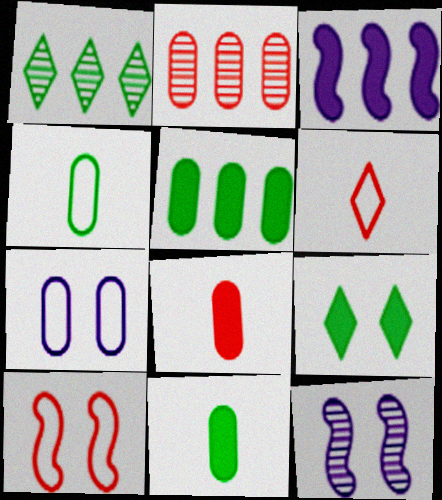[[2, 7, 11], 
[3, 8, 9], 
[5, 6, 12]]